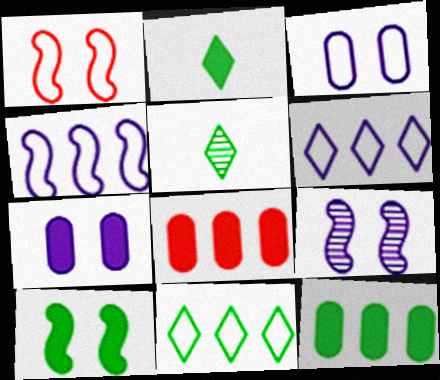[[1, 9, 10], 
[2, 10, 12]]